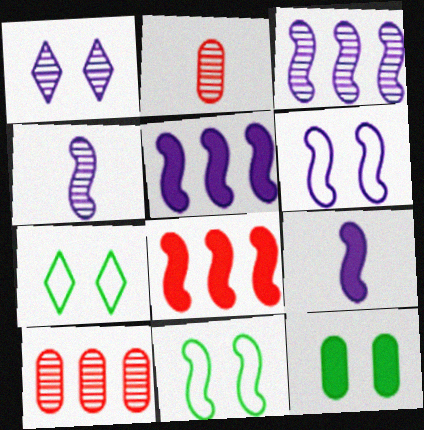[[2, 5, 7], 
[3, 6, 9], 
[4, 5, 6], 
[4, 8, 11], 
[7, 9, 10]]